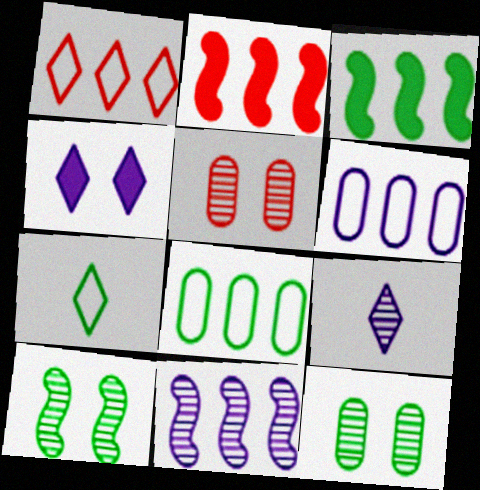[[3, 7, 12]]